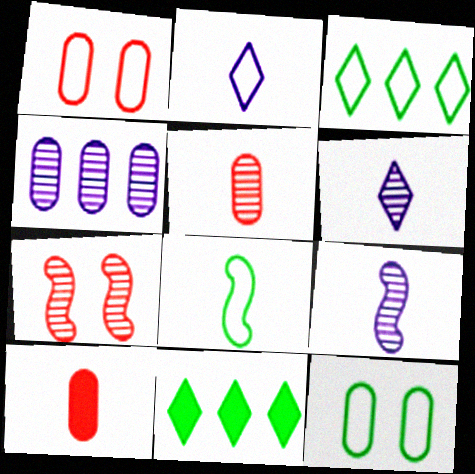[[1, 9, 11], 
[3, 8, 12], 
[4, 10, 12], 
[6, 8, 10]]